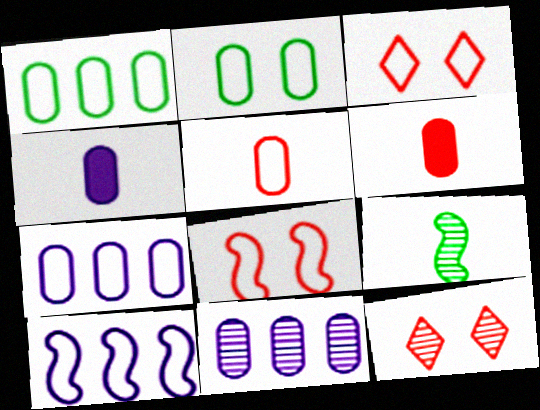[[2, 5, 7], 
[2, 6, 11], 
[9, 11, 12]]